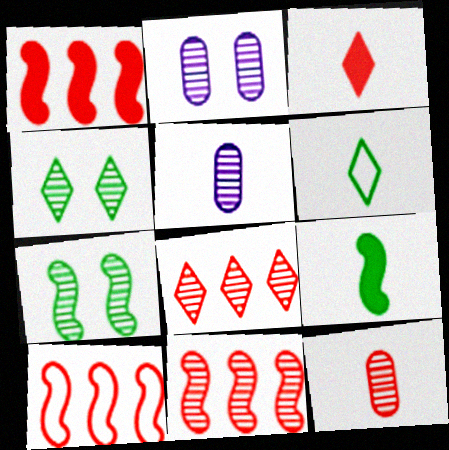[[1, 2, 6], 
[1, 10, 11], 
[4, 5, 11], 
[5, 7, 8]]